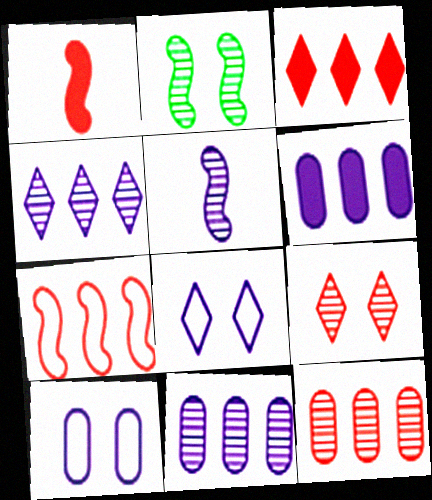[[3, 7, 12], 
[5, 6, 8]]